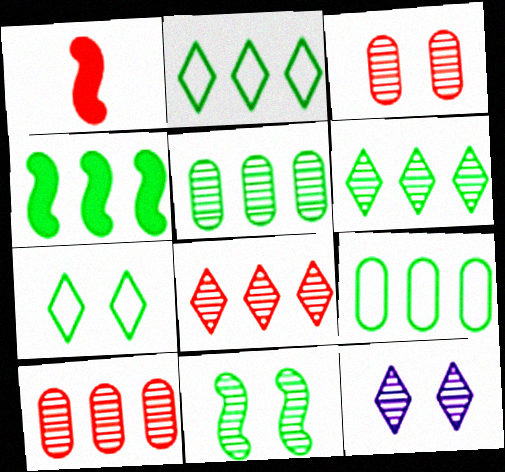[[1, 9, 12], 
[2, 4, 5], 
[3, 11, 12], 
[4, 6, 9]]